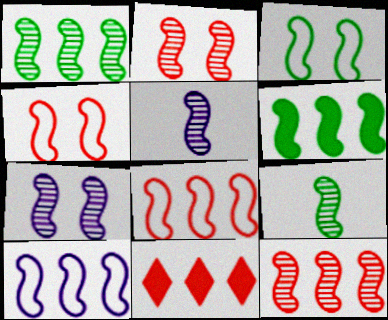[[1, 2, 5], 
[3, 6, 9], 
[4, 5, 6], 
[6, 10, 12], 
[7, 9, 12]]